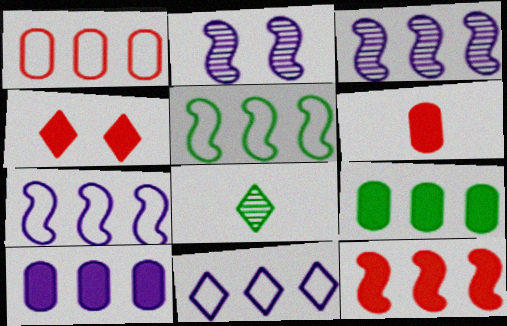[[1, 5, 11], 
[3, 5, 12], 
[3, 10, 11], 
[4, 6, 12], 
[4, 8, 11]]